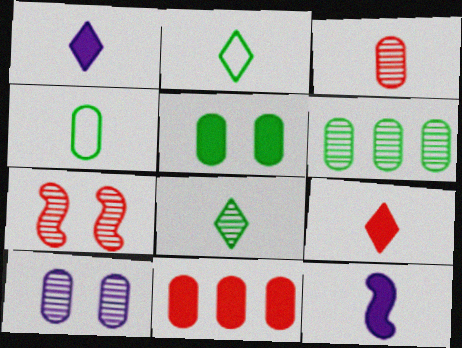[[2, 3, 12], 
[3, 6, 10], 
[4, 5, 6], 
[4, 10, 11]]